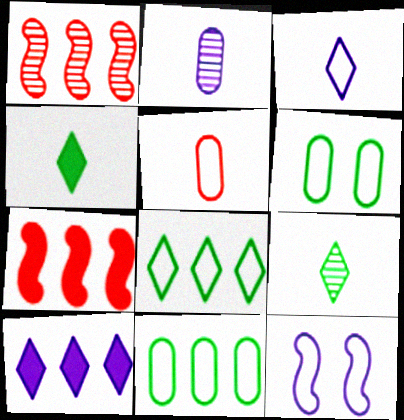[[1, 10, 11], 
[2, 10, 12], 
[5, 8, 12]]